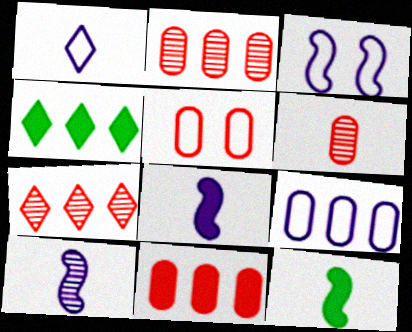[[1, 3, 9], 
[1, 6, 12], 
[3, 4, 6], 
[4, 5, 10], 
[5, 6, 11]]